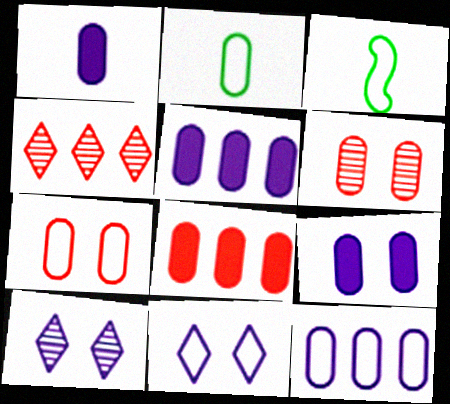[[1, 5, 9], 
[2, 5, 6], 
[2, 7, 12], 
[3, 4, 9], 
[3, 8, 10]]